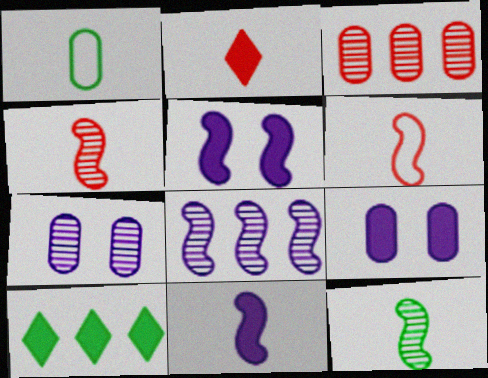[[1, 3, 9], 
[6, 7, 10], 
[6, 11, 12]]